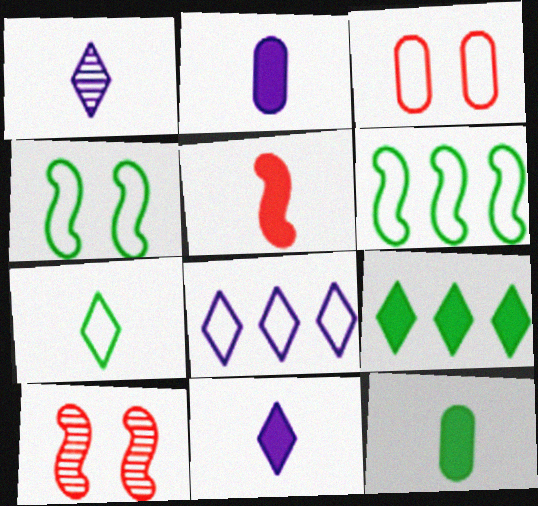[[5, 11, 12], 
[8, 10, 12]]